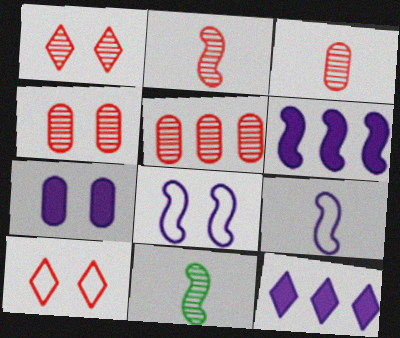[[1, 2, 5], 
[3, 4, 5]]